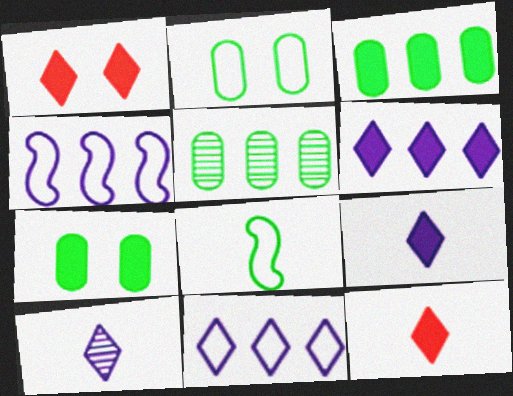[]